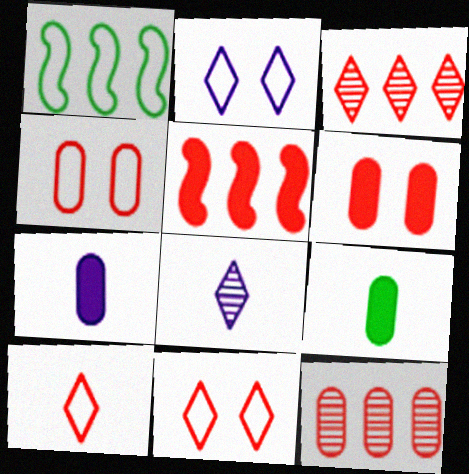[[1, 6, 8]]